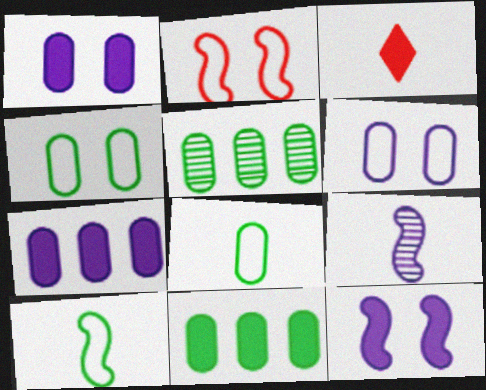[[3, 8, 9], 
[3, 11, 12]]